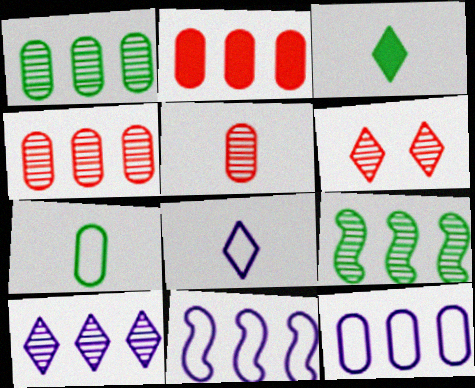[[1, 2, 12], 
[4, 9, 10]]